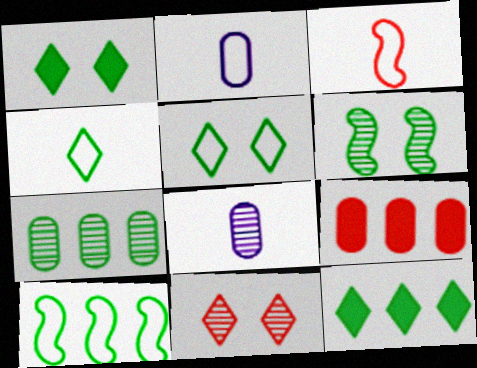[[2, 3, 4], 
[3, 9, 11], 
[7, 10, 12]]